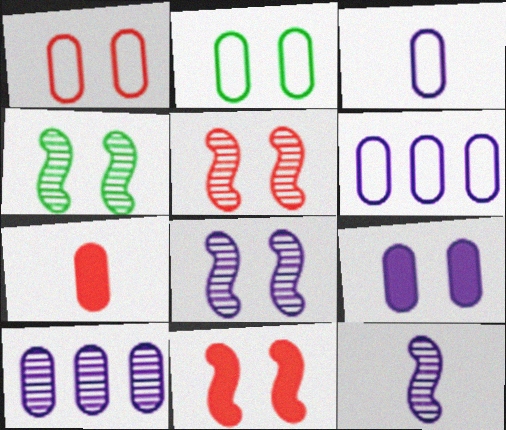[[2, 7, 10], 
[3, 9, 10], 
[4, 5, 8]]